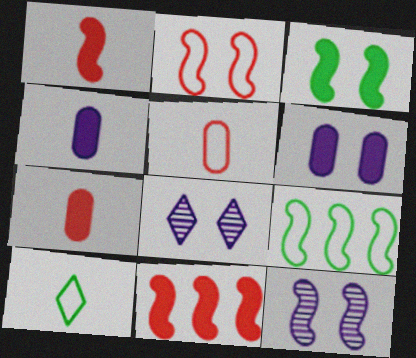[[1, 9, 12], 
[2, 3, 12], 
[7, 8, 9]]